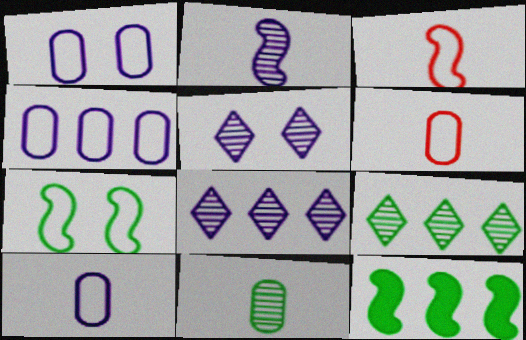[[1, 4, 10], 
[5, 6, 12]]